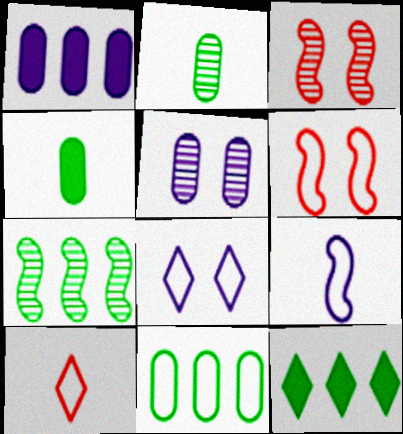[[7, 11, 12]]